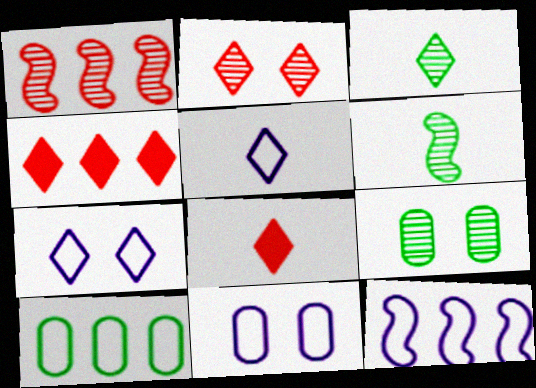[[3, 4, 7], 
[3, 5, 8], 
[4, 6, 11], 
[5, 11, 12], 
[8, 9, 12]]